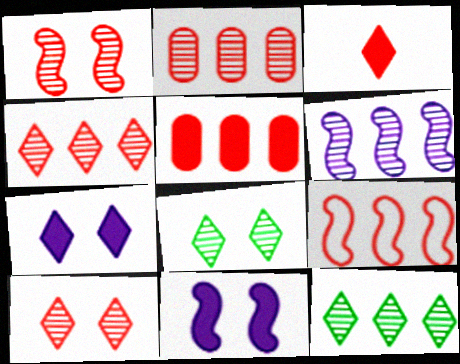[[2, 6, 12], 
[4, 5, 9]]